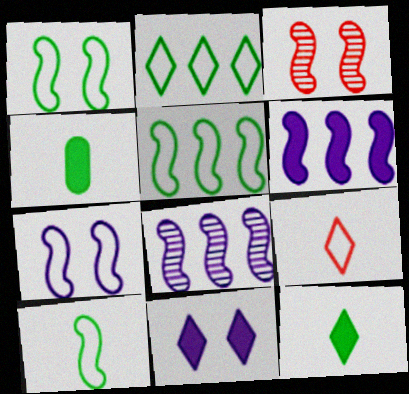[[1, 5, 10], 
[3, 6, 10]]